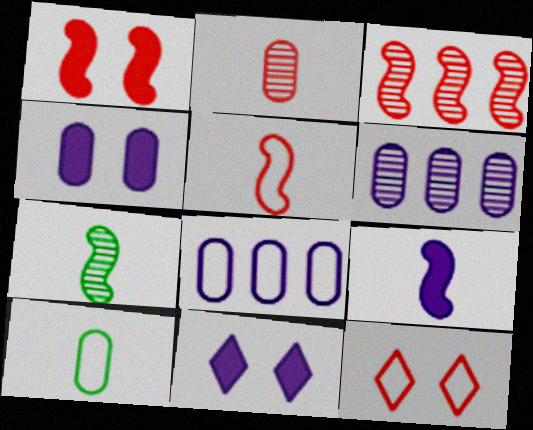[[1, 3, 5], 
[3, 10, 11], 
[5, 7, 9]]